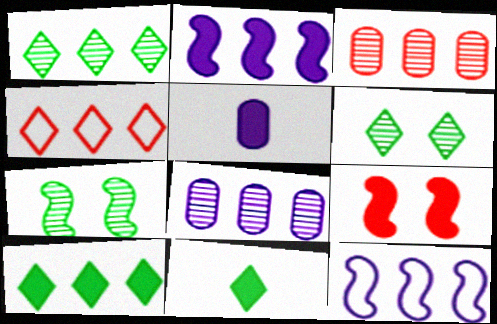[[3, 10, 12], 
[4, 5, 7], 
[5, 9, 10]]